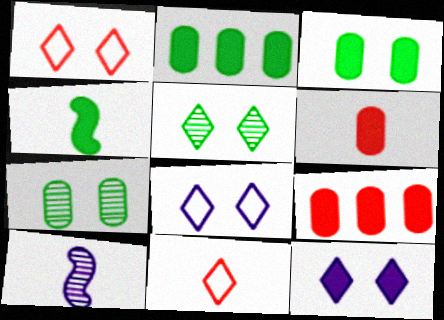[[1, 2, 10], 
[1, 5, 12], 
[4, 9, 12]]